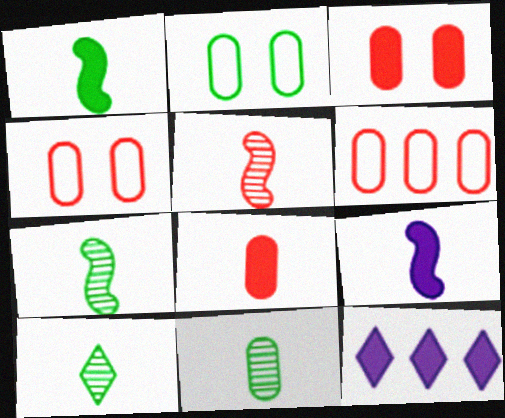[[1, 3, 12], 
[2, 5, 12], 
[4, 7, 12], 
[7, 10, 11]]